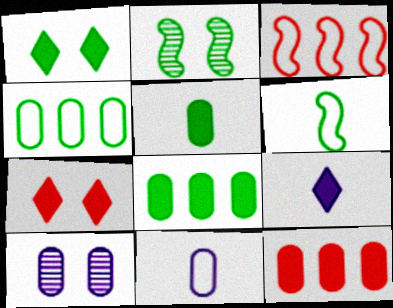[]